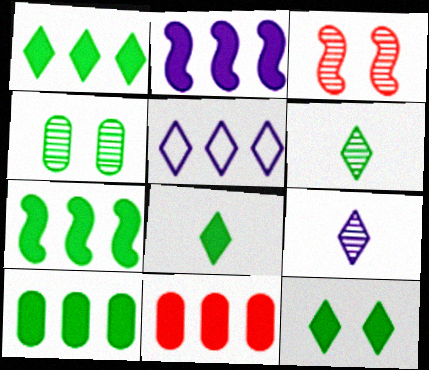[[1, 2, 11], 
[1, 7, 10], 
[1, 8, 12]]